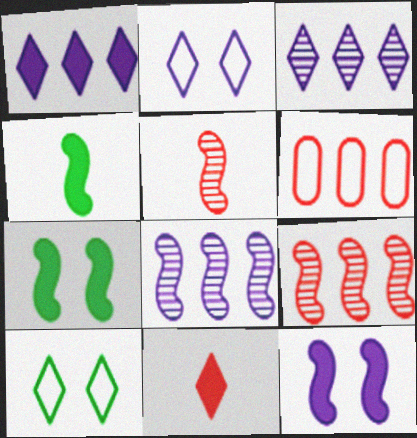[[3, 10, 11]]